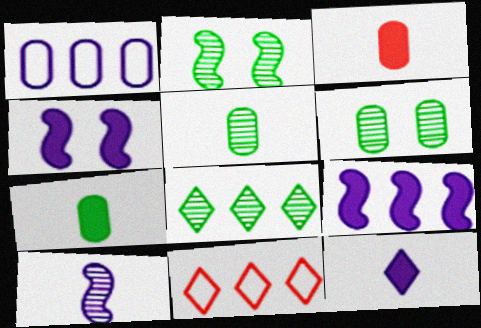[[1, 3, 6], 
[2, 5, 8], 
[4, 5, 11]]